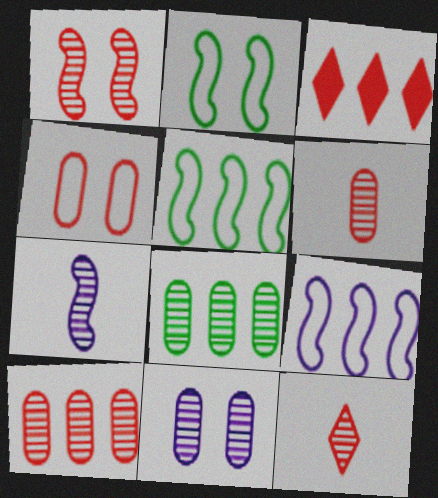[[1, 10, 12], 
[3, 8, 9], 
[6, 8, 11]]